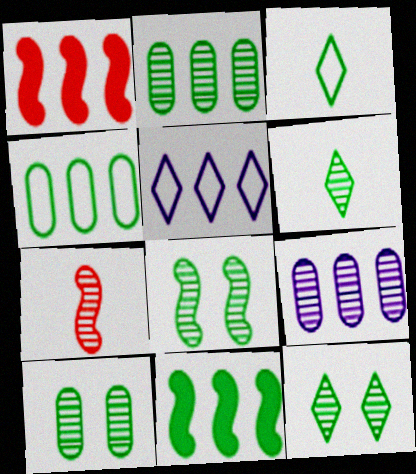[[1, 2, 5], 
[2, 6, 8], 
[3, 10, 11], 
[7, 9, 12], 
[8, 10, 12]]